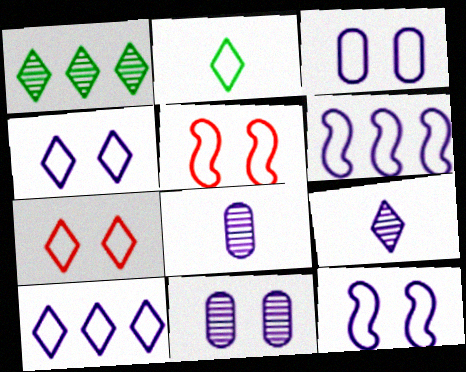[[2, 7, 10], 
[3, 4, 12]]